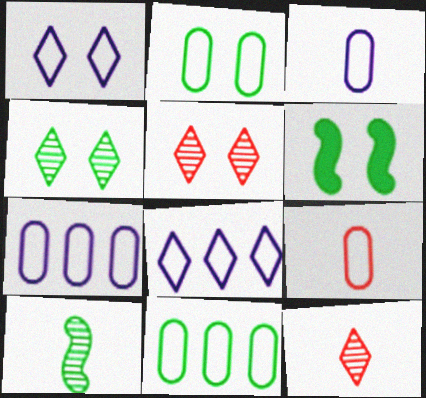[[2, 4, 6], 
[2, 7, 9], 
[6, 7, 12]]